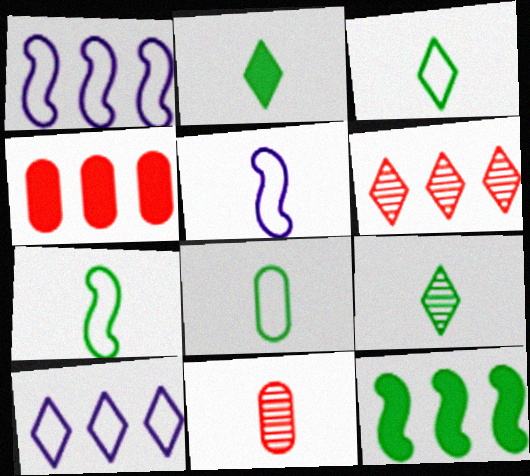[[2, 3, 9], 
[2, 5, 11], 
[3, 7, 8]]